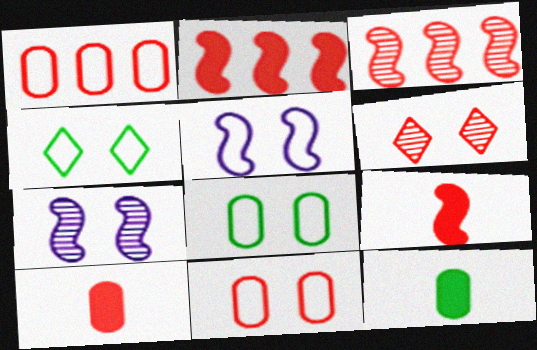[[1, 6, 9], 
[4, 5, 11]]